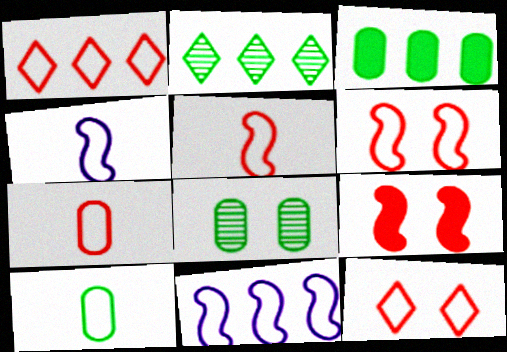[[1, 6, 7], 
[3, 8, 10], 
[10, 11, 12]]